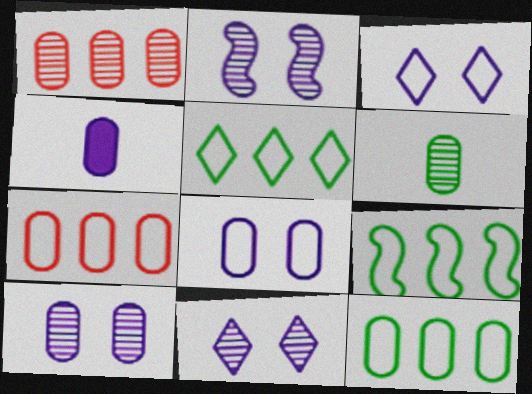[[1, 6, 10], 
[2, 10, 11], 
[5, 9, 12]]